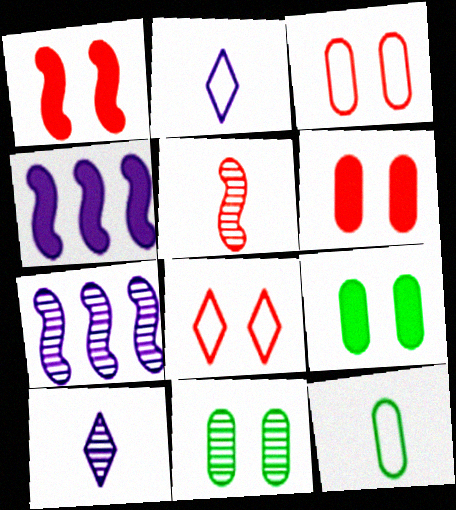[]